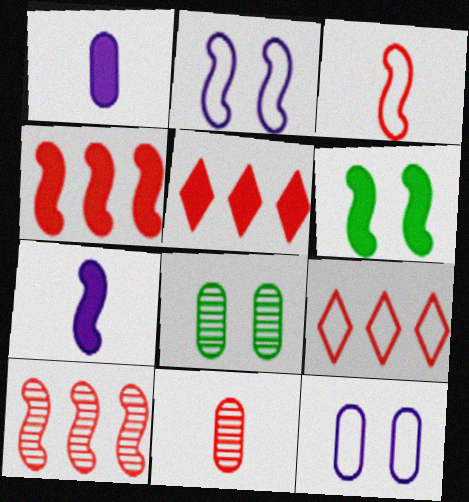[[1, 5, 6], 
[4, 6, 7], 
[7, 8, 9]]